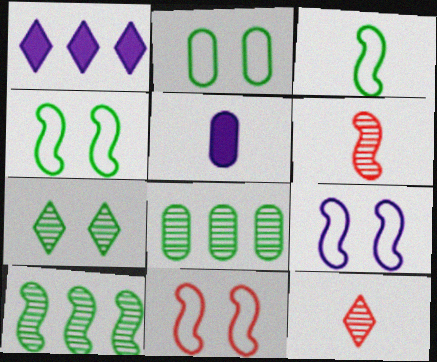[[1, 2, 6], 
[3, 5, 12], 
[4, 9, 11]]